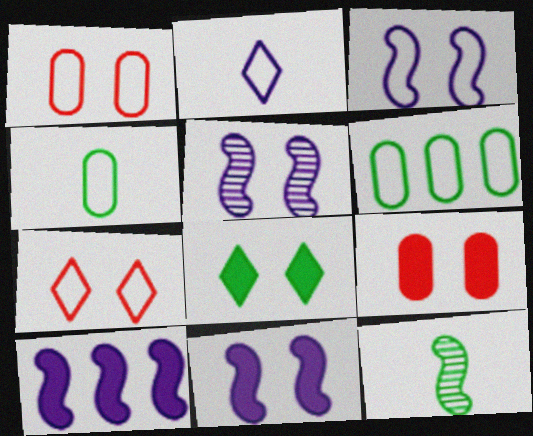[[1, 5, 8], 
[3, 5, 11], 
[6, 8, 12], 
[8, 9, 11]]